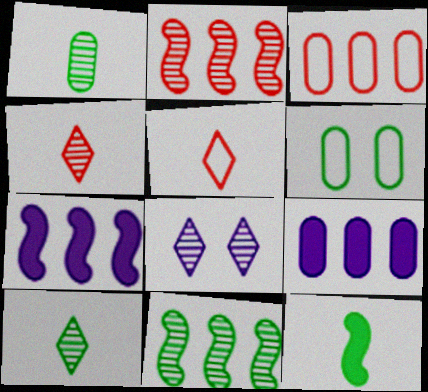[[1, 2, 8], 
[3, 8, 12], 
[4, 6, 7]]